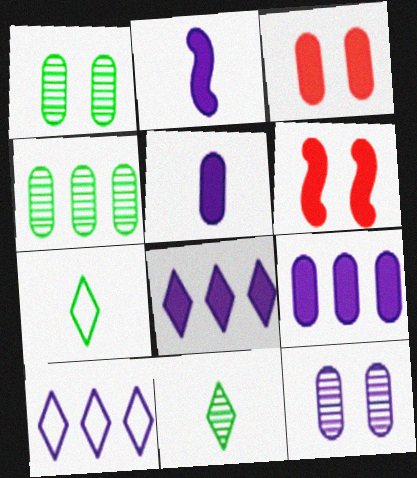[[2, 10, 12]]